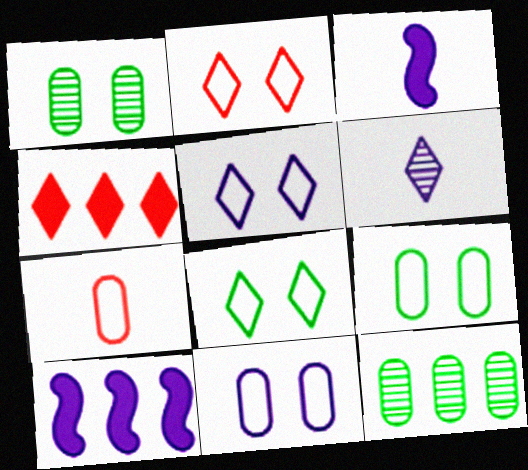[[2, 3, 12], 
[2, 5, 8], 
[4, 6, 8], 
[6, 10, 11]]